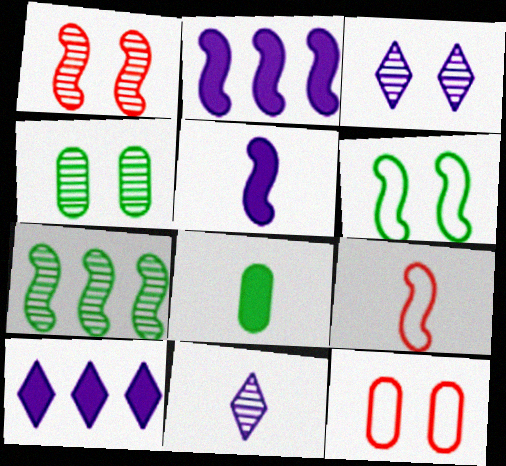[[1, 3, 4], 
[4, 9, 10], 
[8, 9, 11]]